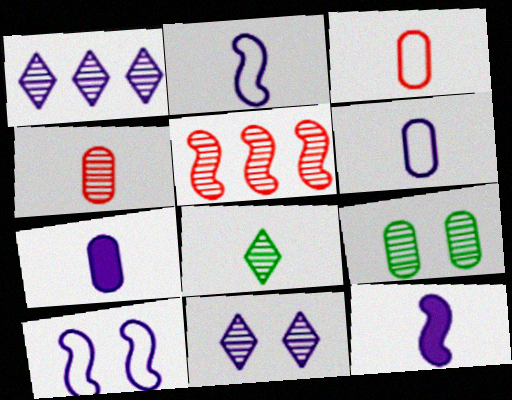[[1, 7, 10], 
[3, 8, 12]]